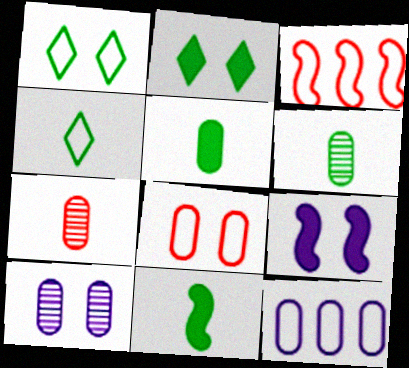[[4, 6, 11]]